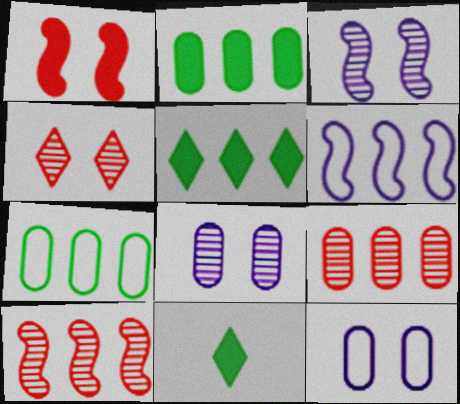[[5, 6, 9], 
[10, 11, 12]]